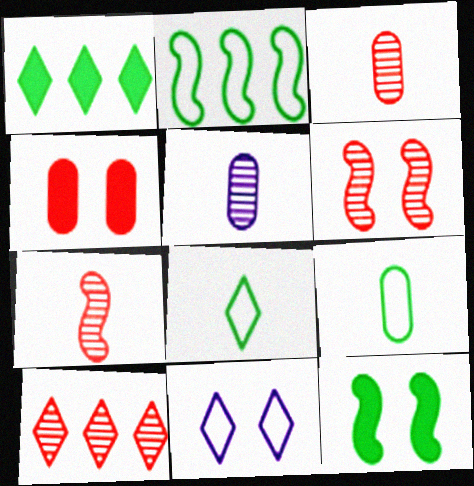[[3, 6, 10]]